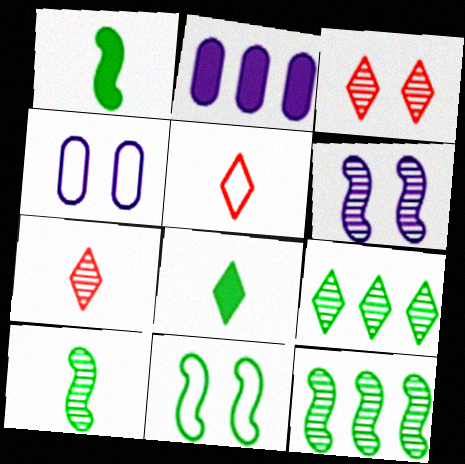[[1, 11, 12], 
[2, 7, 11]]